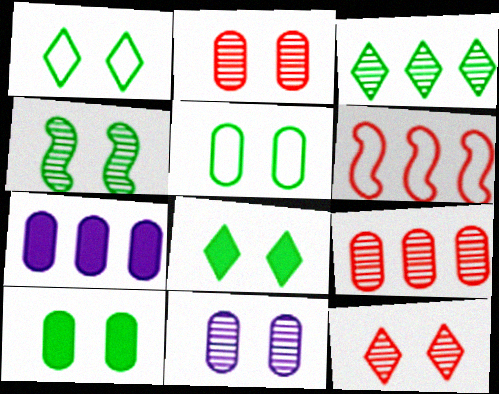[[1, 4, 10], 
[3, 6, 7], 
[4, 5, 8], 
[4, 11, 12]]